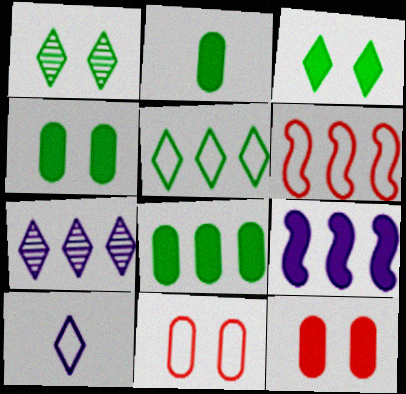[[2, 4, 8], 
[6, 7, 8]]